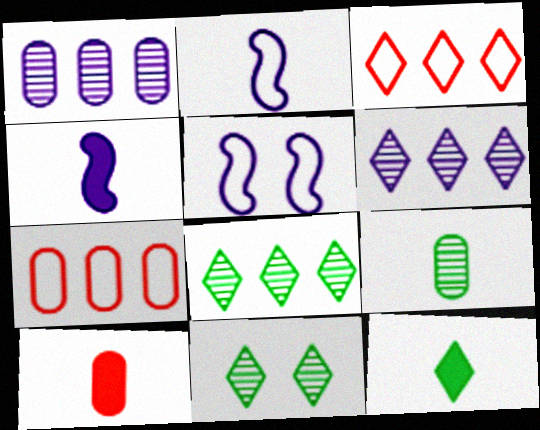[[4, 7, 11], 
[4, 10, 12], 
[5, 8, 10]]